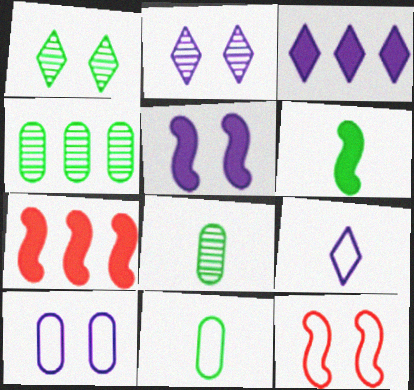[[2, 3, 9], 
[2, 5, 10], 
[2, 7, 11], 
[3, 8, 12], 
[5, 6, 7]]